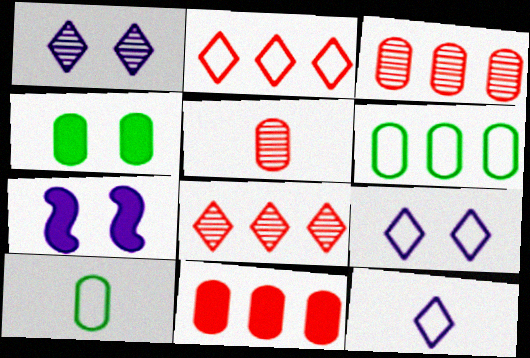[[7, 8, 10]]